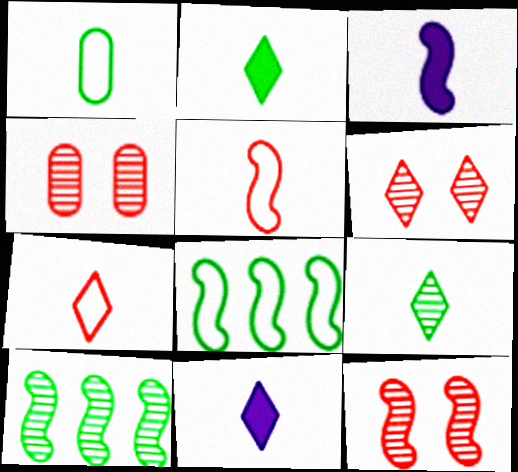[[3, 8, 12], 
[4, 6, 12], 
[4, 8, 11], 
[7, 9, 11]]